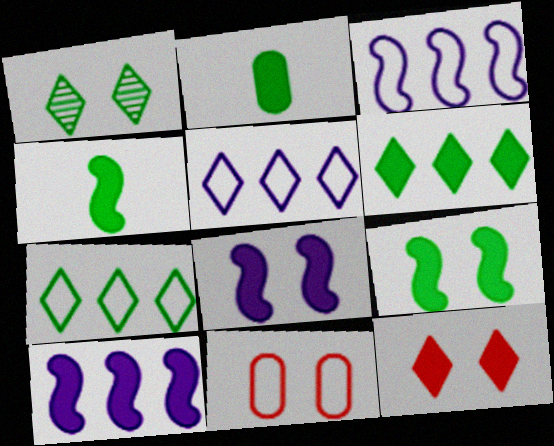[[1, 8, 11], 
[2, 6, 9], 
[2, 10, 12]]